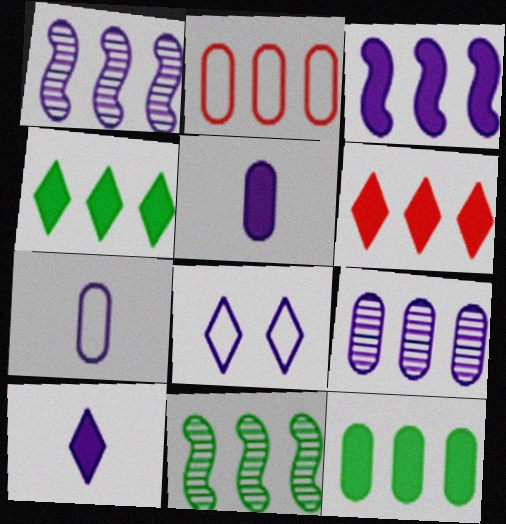[[1, 2, 4], 
[1, 5, 8], 
[2, 9, 12], 
[3, 6, 12]]